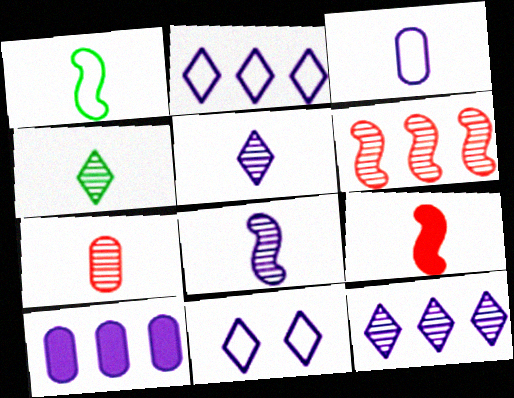[[1, 8, 9], 
[3, 4, 9], 
[4, 7, 8], 
[8, 10, 11]]